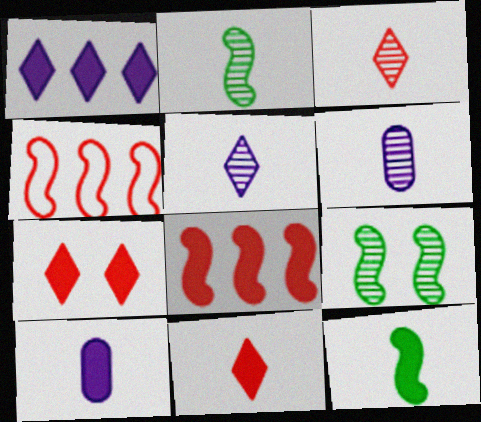[[2, 3, 6], 
[10, 11, 12]]